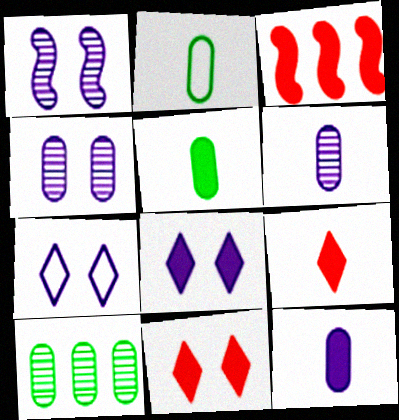[[3, 5, 8]]